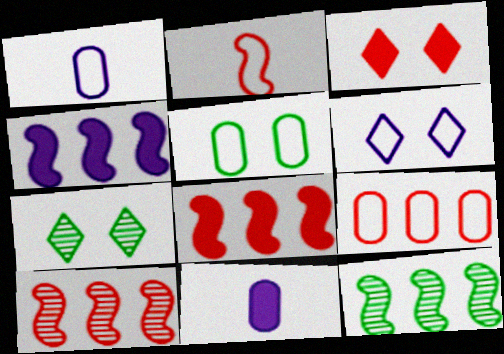[[1, 3, 12], 
[1, 5, 9], 
[1, 7, 8], 
[3, 6, 7]]